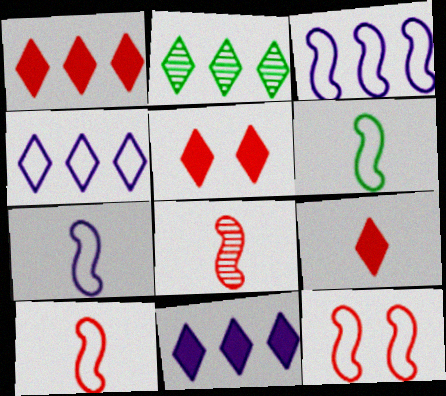[[1, 2, 4], 
[1, 5, 9], 
[3, 6, 12], 
[6, 7, 10]]